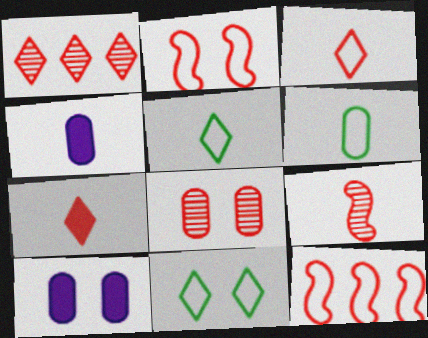[[1, 8, 9], 
[4, 5, 9], 
[7, 8, 12]]